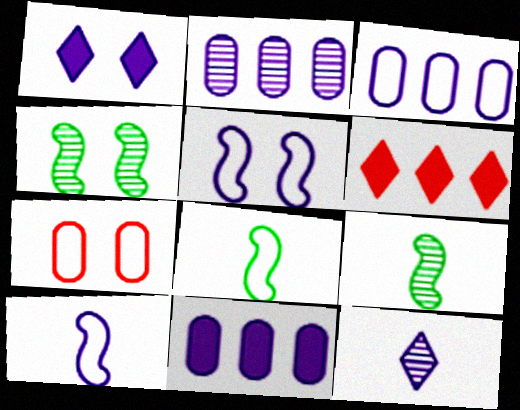[[1, 2, 10], 
[1, 4, 7], 
[2, 3, 11], 
[5, 11, 12]]